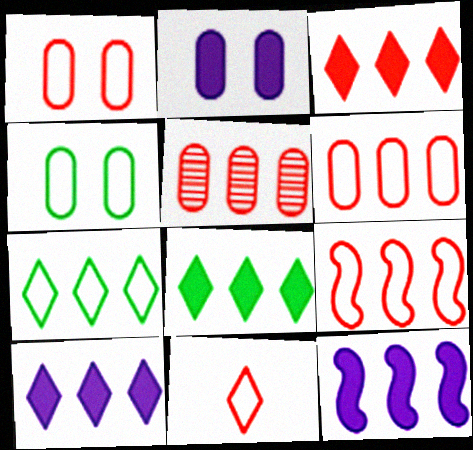[[1, 9, 11], 
[3, 5, 9], 
[3, 8, 10], 
[5, 7, 12]]